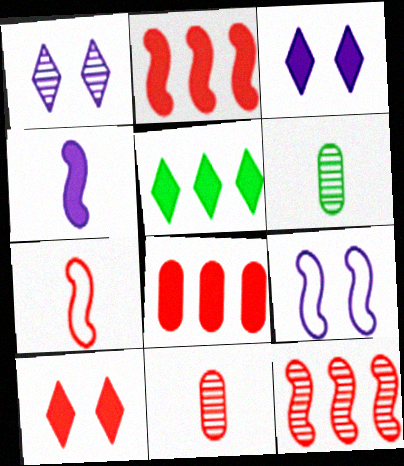[[1, 6, 12], 
[5, 9, 11]]